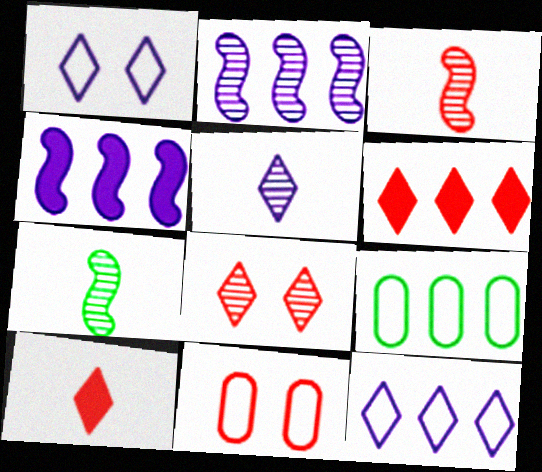[[2, 6, 9], 
[3, 6, 11]]